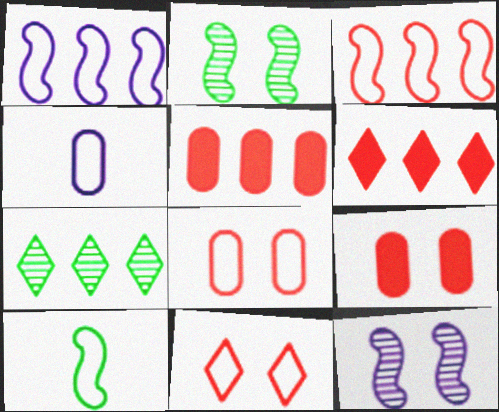[[1, 5, 7], 
[2, 4, 6]]